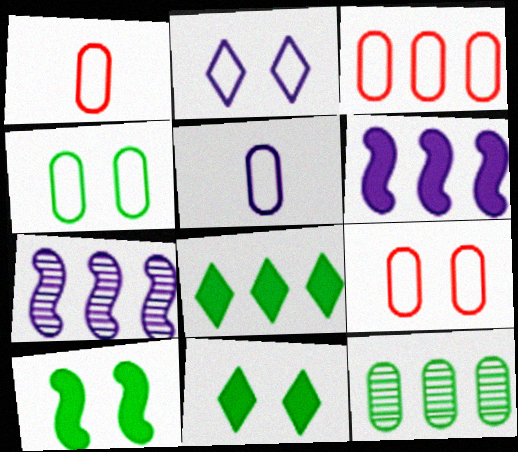[[1, 3, 9], 
[1, 7, 11], 
[3, 4, 5], 
[3, 7, 8]]